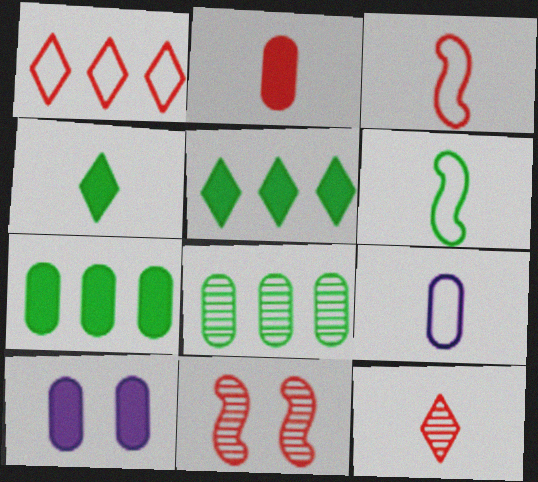[[1, 2, 11], 
[2, 3, 12], 
[2, 7, 10], 
[5, 9, 11]]